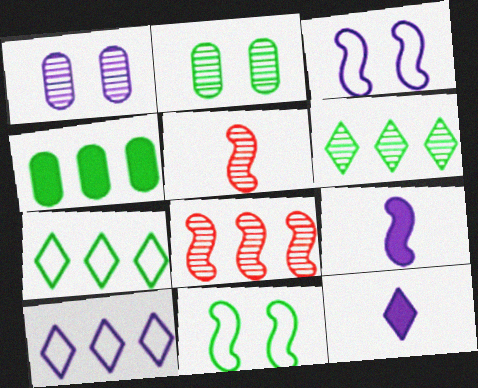[[1, 5, 6], 
[1, 9, 10], 
[4, 8, 10], 
[8, 9, 11]]